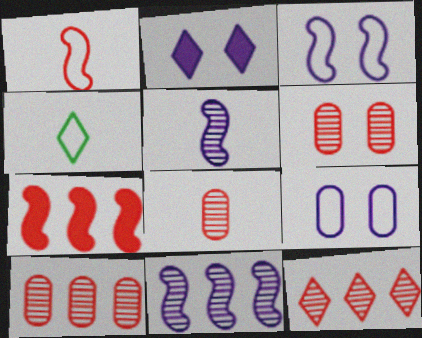[[2, 4, 12], 
[6, 8, 10]]